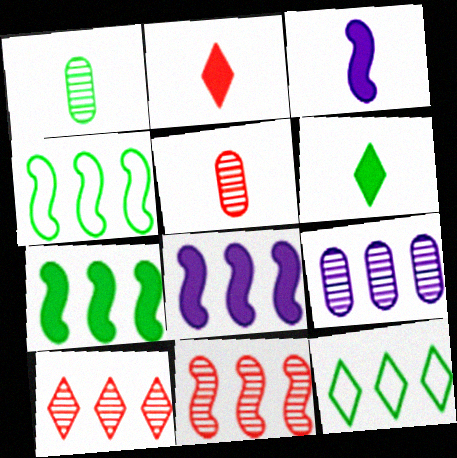[[4, 8, 11]]